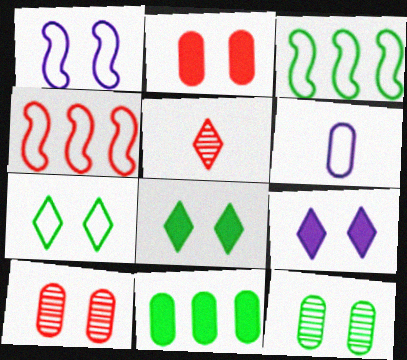[[1, 5, 11], 
[1, 8, 10], 
[2, 4, 5], 
[4, 6, 7], 
[6, 10, 11]]